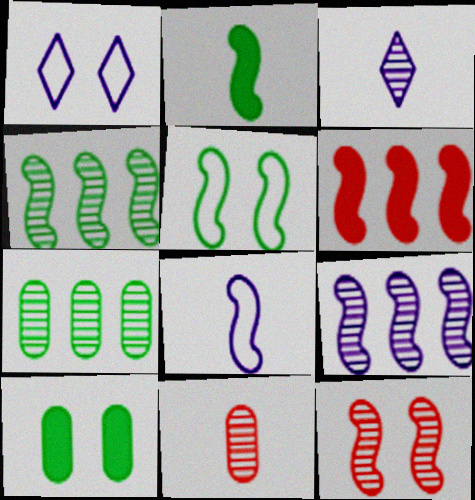[[1, 10, 12], 
[2, 4, 5], 
[3, 7, 12]]